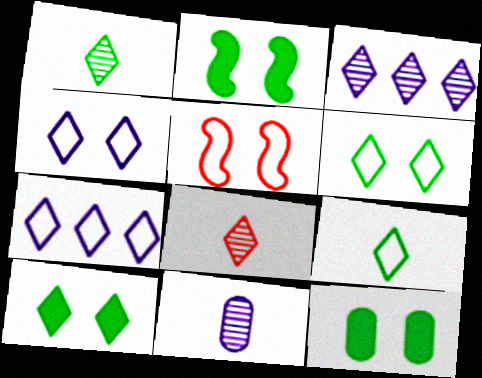[[2, 10, 12], 
[7, 8, 10]]